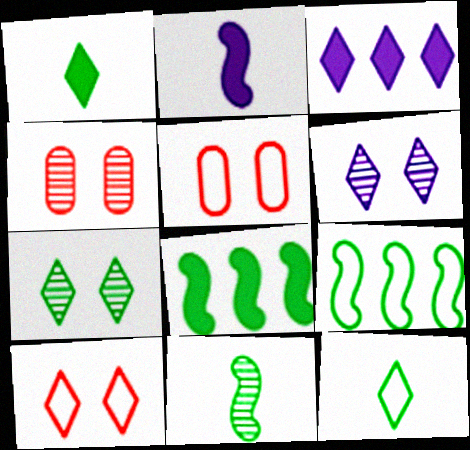[[3, 5, 11]]